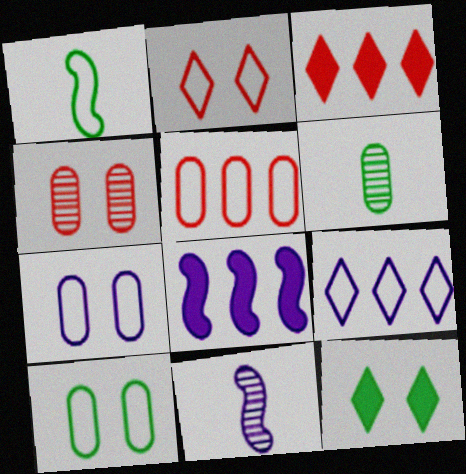[[2, 6, 8], 
[3, 10, 11], 
[5, 11, 12]]